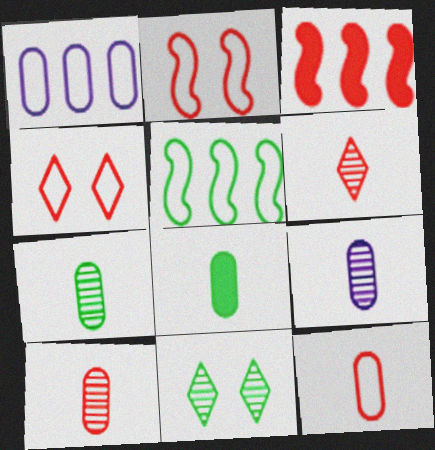[[3, 4, 10], 
[5, 8, 11], 
[7, 9, 10], 
[8, 9, 12]]